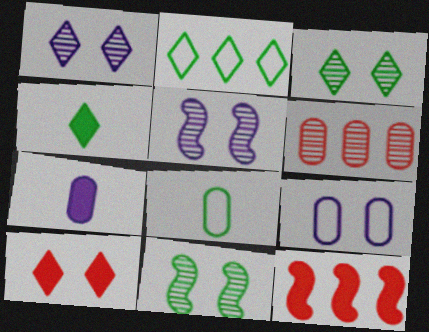[[1, 8, 12], 
[2, 3, 4], 
[9, 10, 11]]